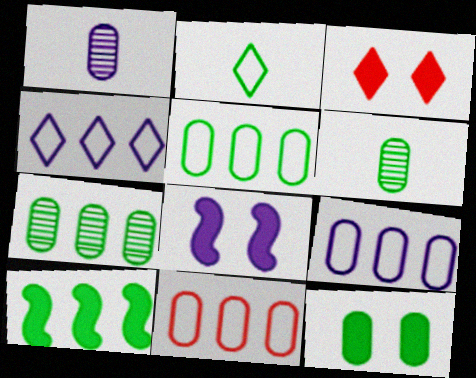[[1, 4, 8], 
[1, 11, 12], 
[3, 8, 12], 
[5, 6, 12], 
[5, 9, 11]]